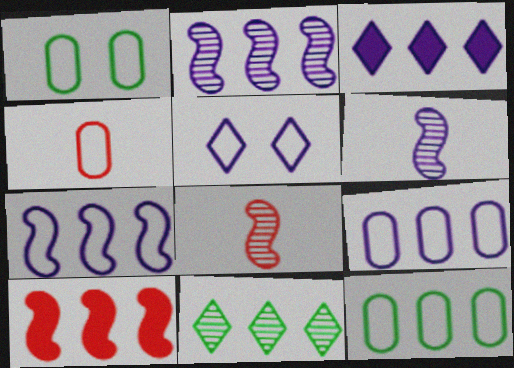[[1, 3, 8], 
[1, 4, 9], 
[2, 3, 9], 
[9, 10, 11]]